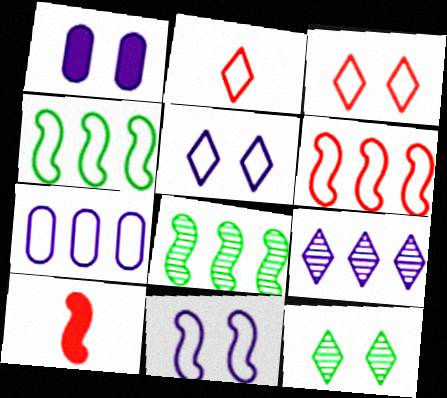[[1, 2, 8], 
[7, 10, 12], 
[8, 10, 11]]